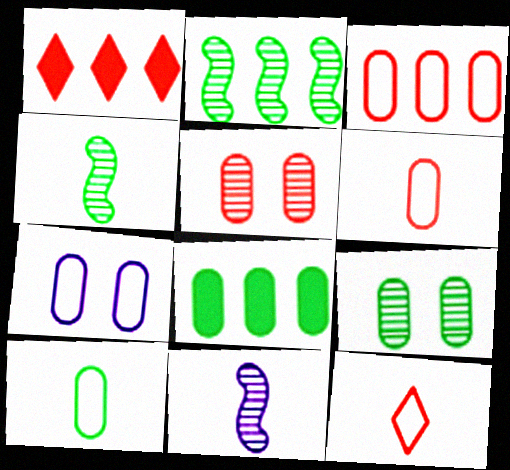[[1, 4, 7], 
[3, 7, 10], 
[8, 9, 10]]